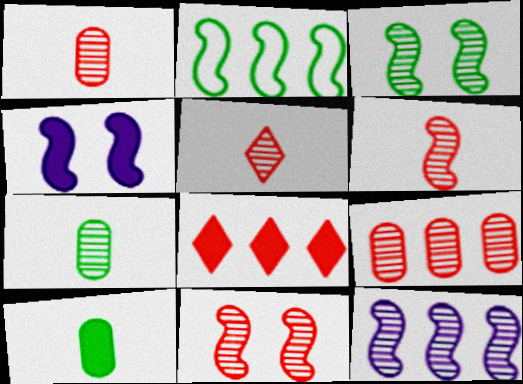[[1, 5, 6], 
[2, 4, 6], 
[3, 6, 12], 
[4, 8, 10], 
[5, 9, 11]]